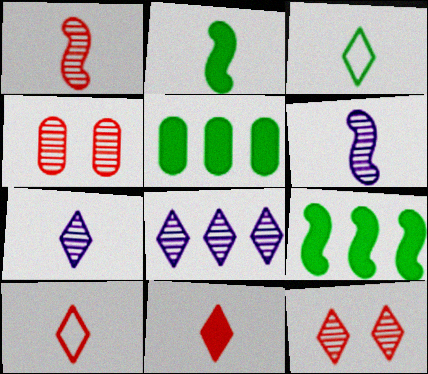[[3, 7, 11]]